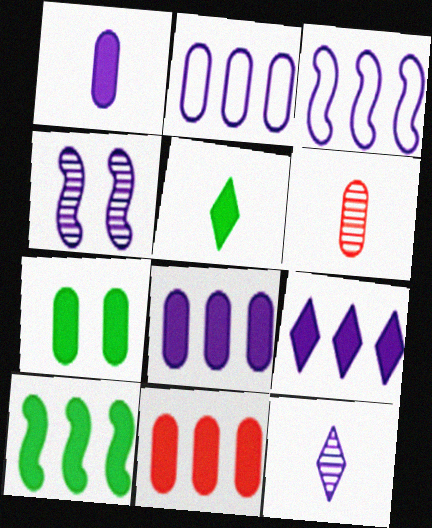[[1, 7, 11], 
[2, 6, 7], 
[5, 7, 10], 
[9, 10, 11]]